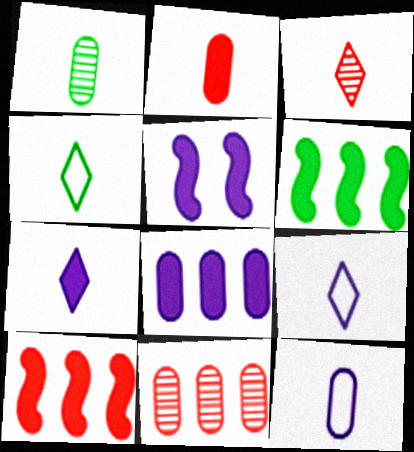[[1, 2, 12], 
[3, 4, 7], 
[4, 5, 11], 
[5, 7, 8]]